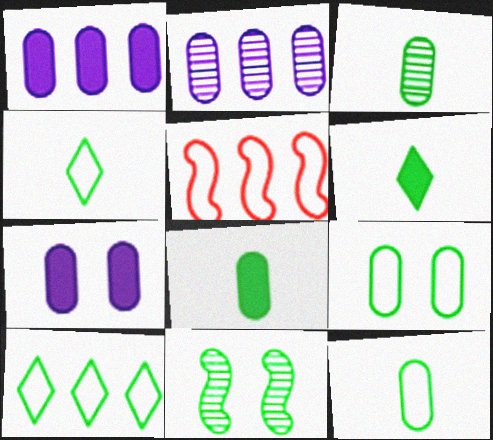[[3, 8, 12], 
[8, 10, 11]]